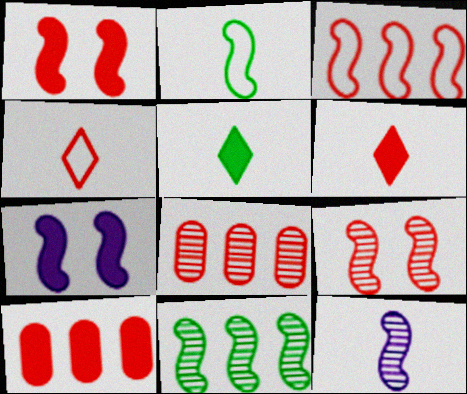[[1, 4, 8], 
[1, 6, 10], 
[4, 9, 10], 
[5, 7, 10], 
[9, 11, 12]]